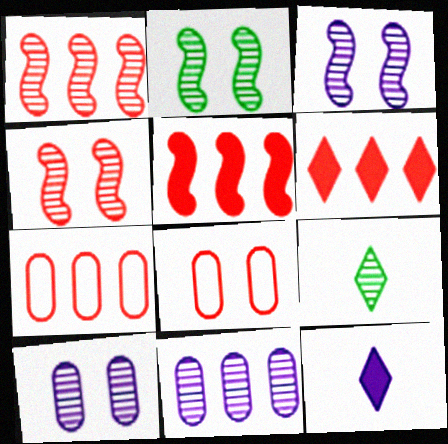[[1, 6, 7], 
[1, 9, 10], 
[2, 3, 4], 
[2, 7, 12], 
[4, 9, 11]]